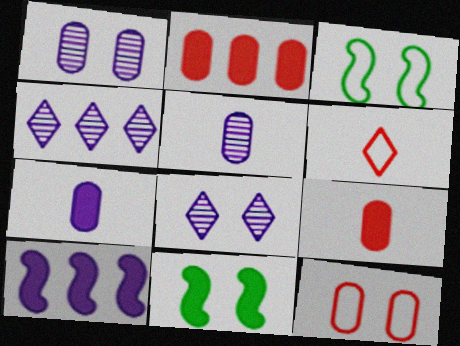[[3, 4, 9], 
[8, 11, 12]]